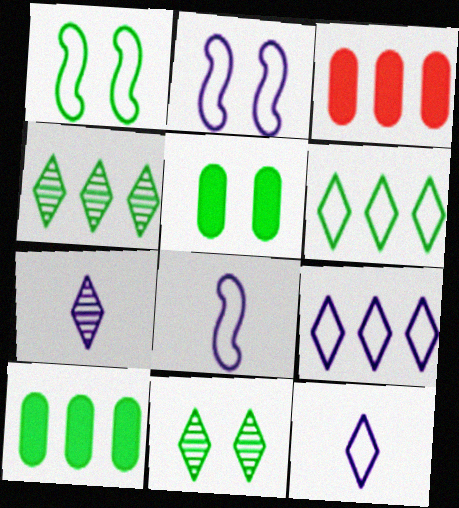[[1, 3, 7], 
[1, 5, 11], 
[3, 8, 11]]